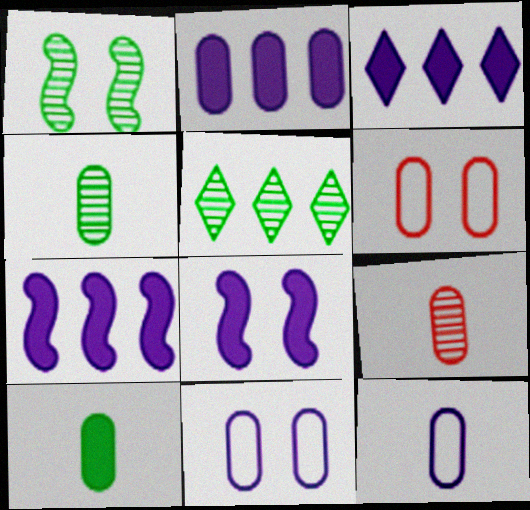[[1, 4, 5], 
[2, 3, 7], 
[2, 4, 6], 
[9, 10, 12]]